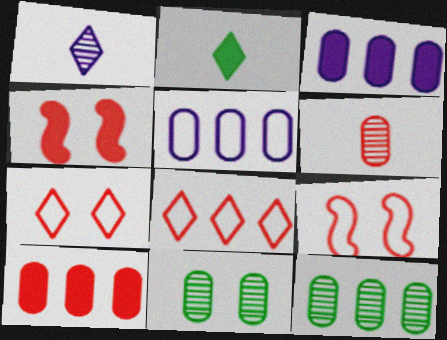[[2, 3, 4], 
[4, 6, 8], 
[5, 10, 12]]